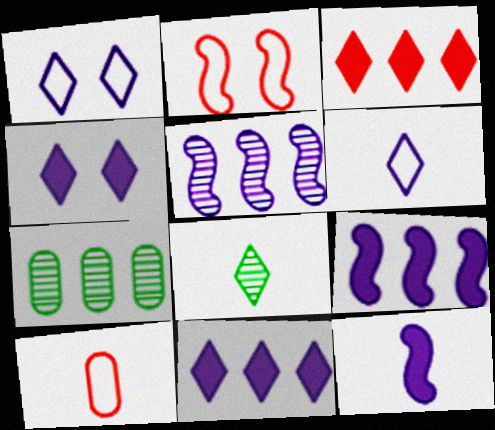[[1, 3, 8], 
[8, 10, 12]]